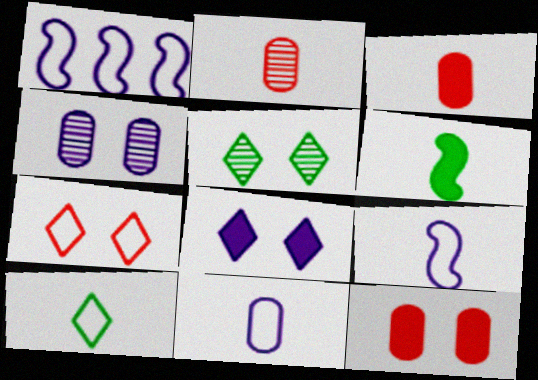[[1, 3, 5], 
[5, 7, 8]]